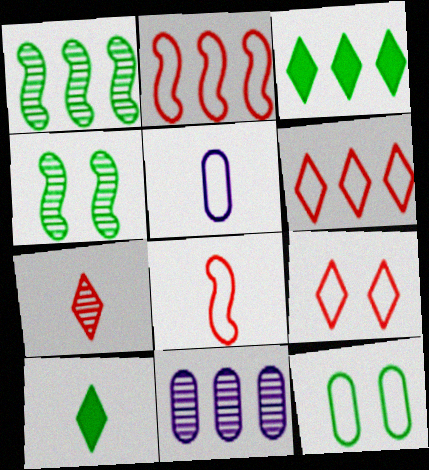[[1, 10, 12], 
[2, 3, 11], 
[4, 7, 11]]